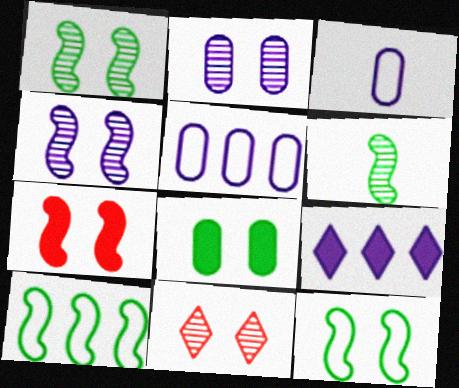[[1, 2, 11], 
[3, 4, 9], 
[4, 7, 12]]